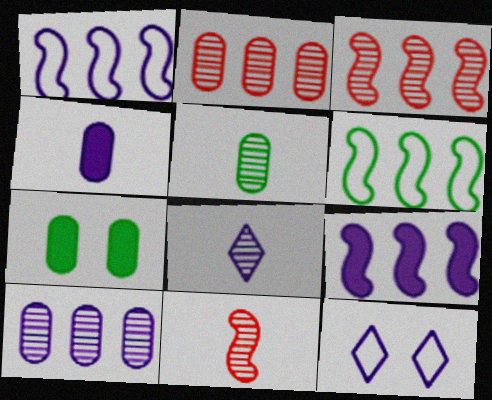[[3, 6, 9], 
[5, 8, 11]]